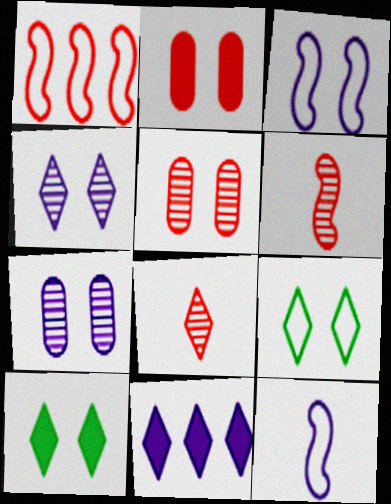[[1, 2, 8], 
[3, 5, 10], 
[7, 11, 12], 
[8, 9, 11]]